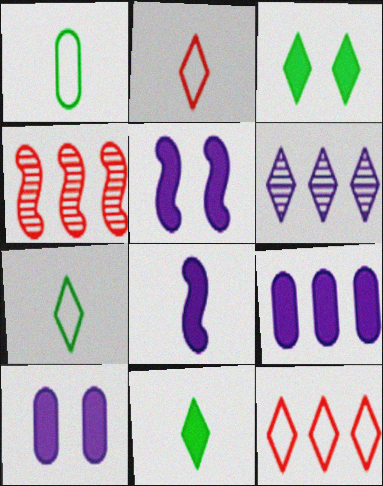[[2, 3, 6], 
[4, 7, 10]]